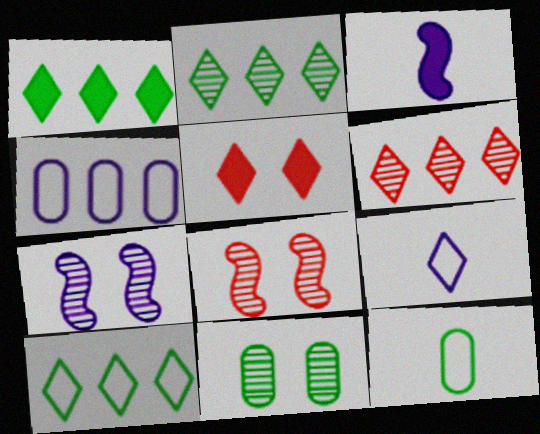[[1, 2, 10], 
[2, 5, 9]]